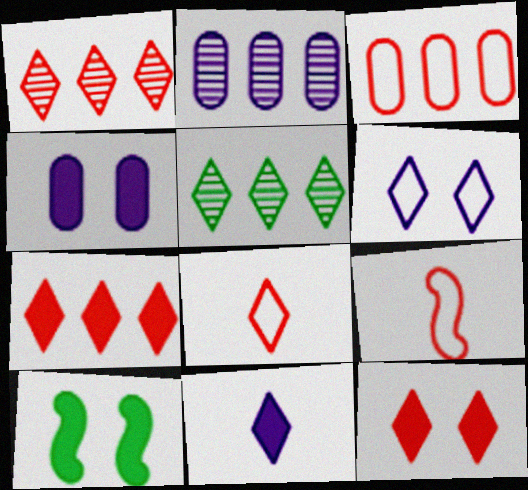[[1, 8, 12], 
[2, 8, 10], 
[4, 5, 9], 
[4, 10, 12]]